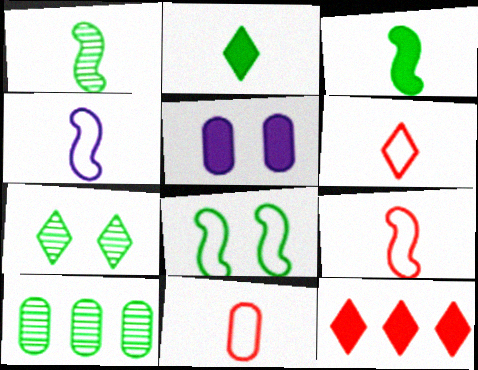[[1, 7, 10], 
[2, 8, 10], 
[3, 5, 12], 
[5, 10, 11], 
[6, 9, 11]]